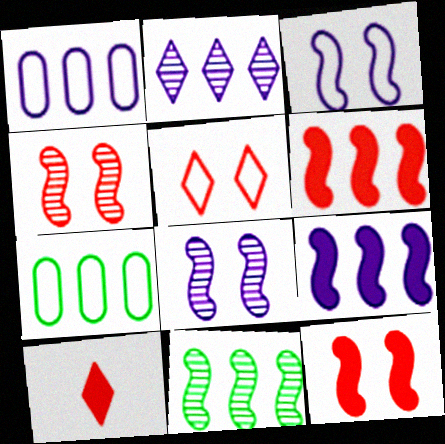[[1, 2, 9], 
[2, 6, 7], 
[7, 8, 10]]